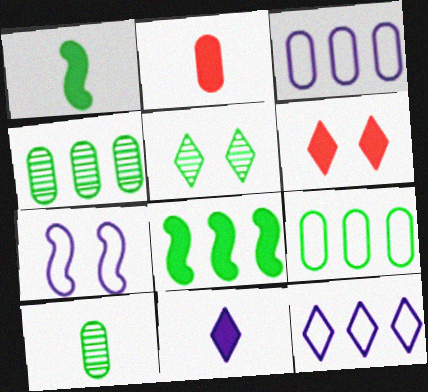[[1, 2, 11], 
[1, 5, 9]]